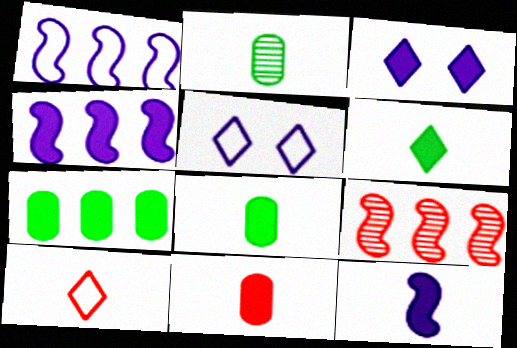[[2, 10, 12], 
[5, 8, 9], 
[6, 11, 12]]